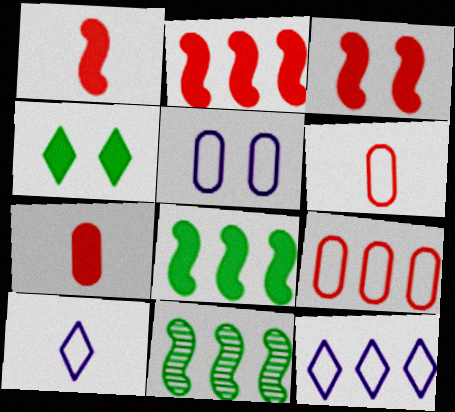[[1, 2, 3]]